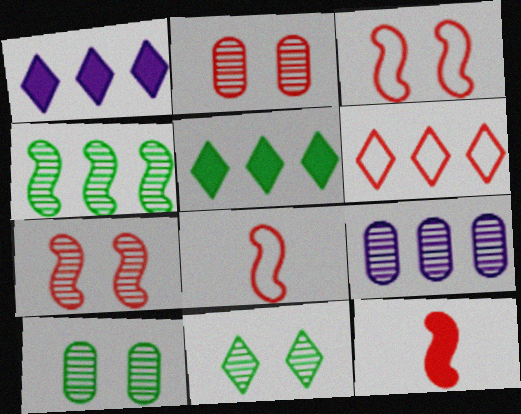[[1, 8, 10], 
[2, 6, 12]]